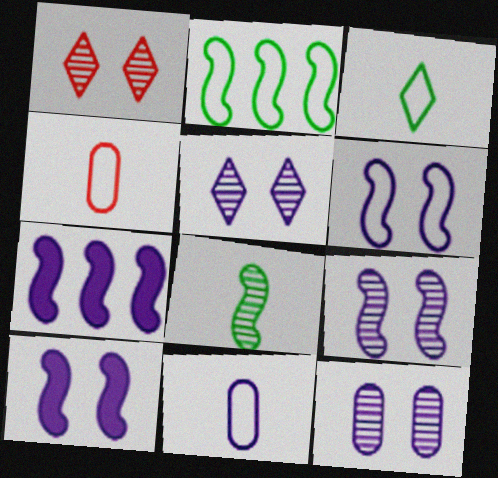[[5, 7, 11], 
[5, 9, 12], 
[6, 9, 10]]